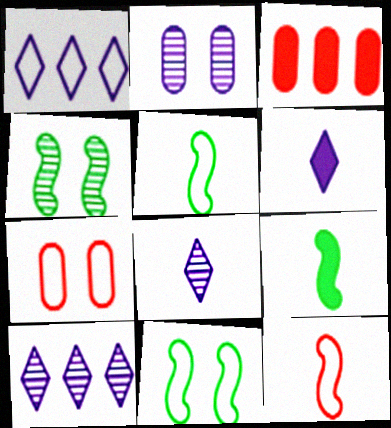[[1, 5, 7], 
[3, 8, 11], 
[7, 9, 10]]